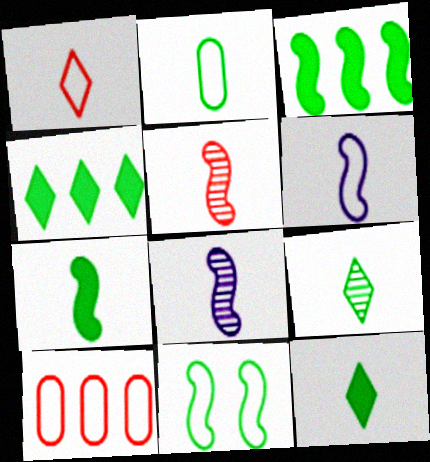[[1, 2, 6], 
[2, 7, 9], 
[5, 6, 7]]